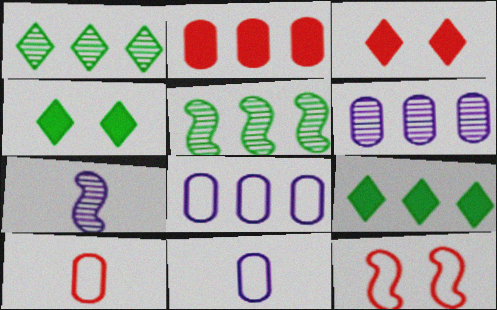[[3, 5, 11]]